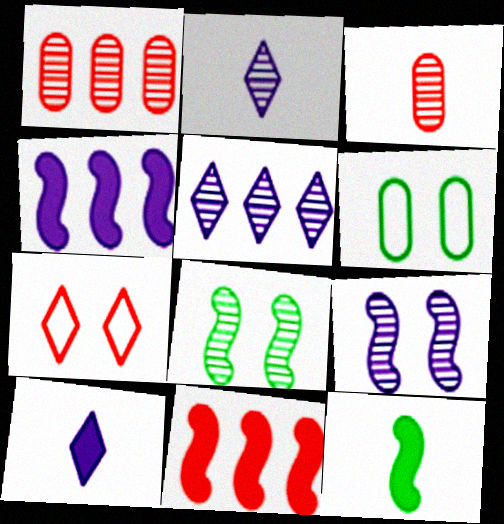[[1, 2, 8], 
[2, 6, 11], 
[3, 5, 8], 
[3, 7, 11]]